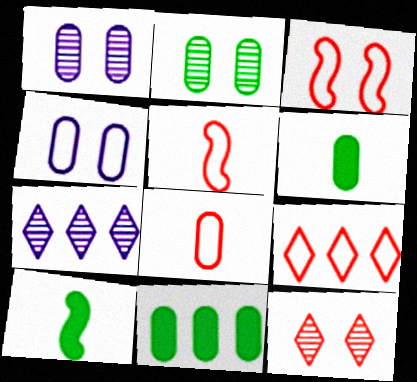[[1, 8, 11], 
[1, 9, 10], 
[3, 6, 7], 
[3, 8, 9]]